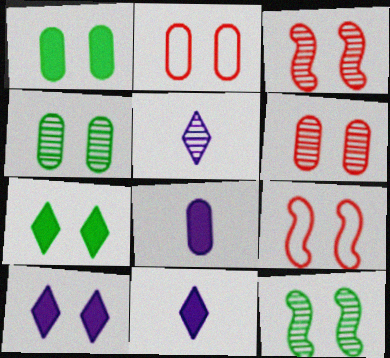[[2, 10, 12], 
[4, 9, 10]]